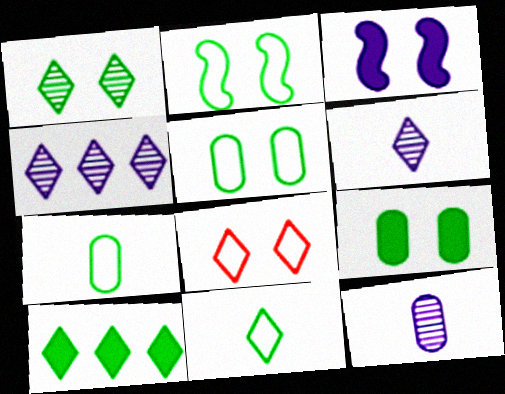[[1, 2, 9], 
[1, 10, 11], 
[6, 8, 10]]